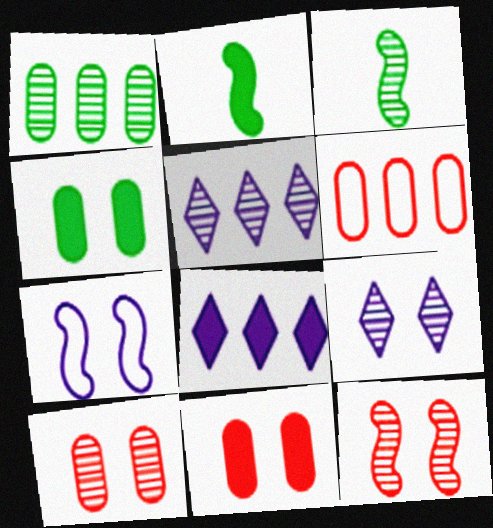[[2, 6, 9], 
[2, 8, 11], 
[3, 5, 10]]